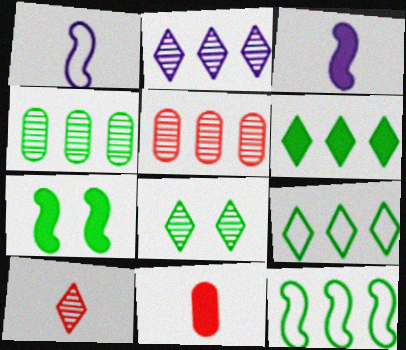[[2, 8, 10], 
[4, 6, 12]]